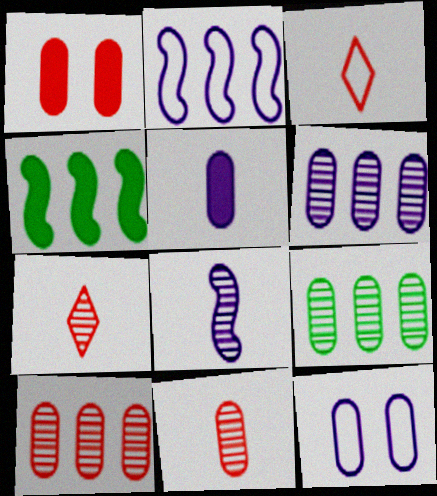[[4, 7, 12], 
[5, 6, 12], 
[6, 9, 10]]